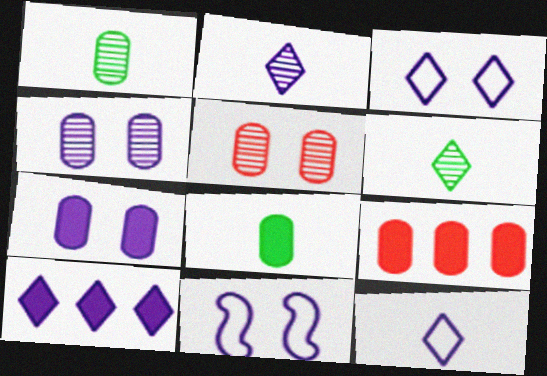[[2, 3, 10], 
[6, 9, 11], 
[7, 8, 9]]